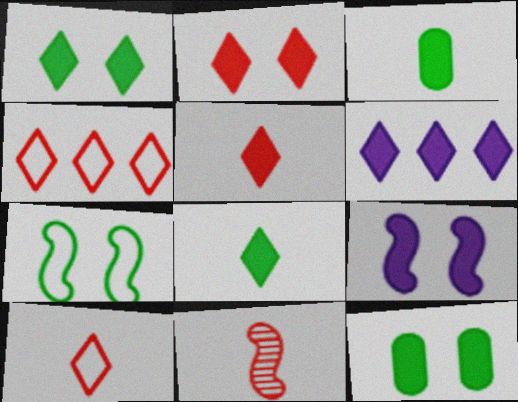[[1, 5, 6], 
[2, 6, 8], 
[2, 9, 12]]